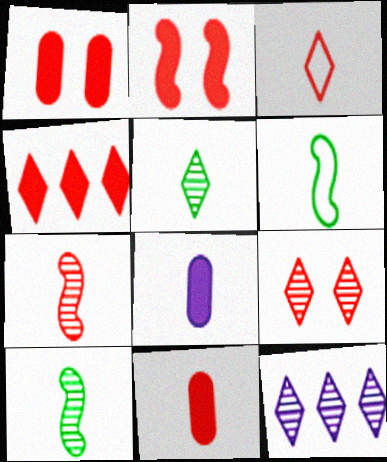[[1, 6, 12], 
[2, 4, 11], 
[3, 4, 9], 
[3, 7, 11], 
[3, 8, 10], 
[5, 9, 12]]